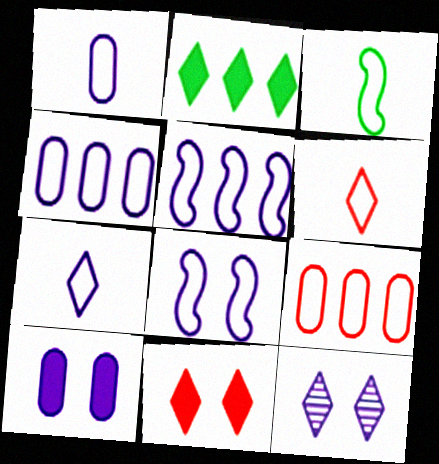[[1, 3, 6], 
[2, 6, 12], 
[4, 7, 8], 
[8, 10, 12]]